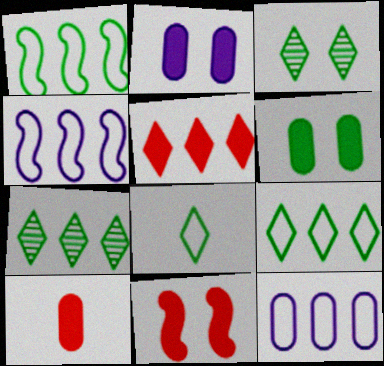[[3, 4, 10], 
[5, 10, 11]]